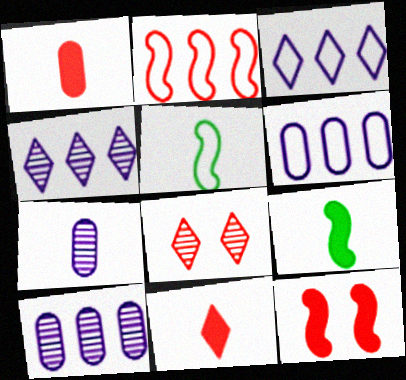[[1, 2, 8], 
[5, 7, 11], 
[6, 8, 9]]